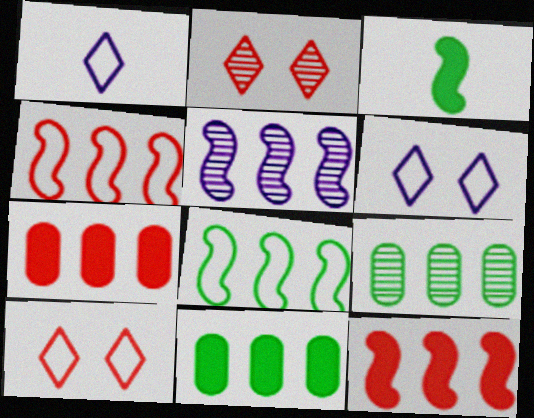[[5, 8, 12]]